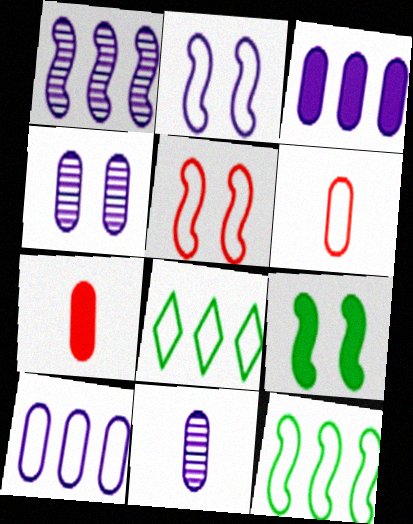[[2, 6, 8]]